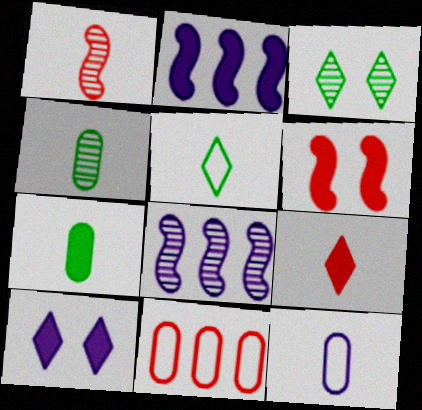[[8, 10, 12]]